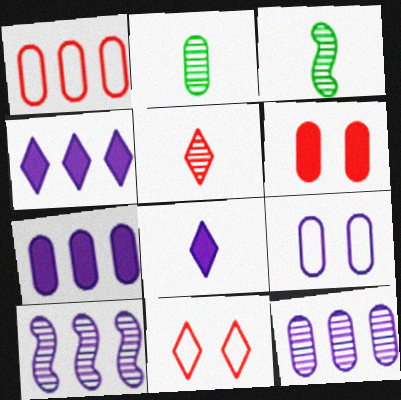[[3, 7, 11], 
[8, 9, 10]]